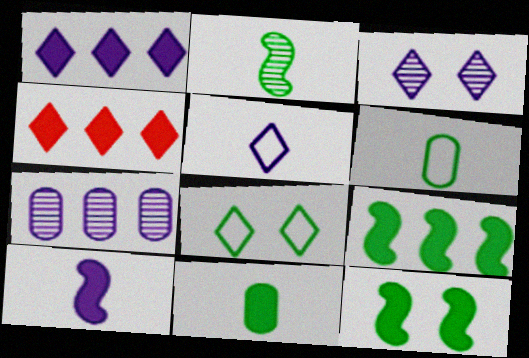[[1, 3, 5]]